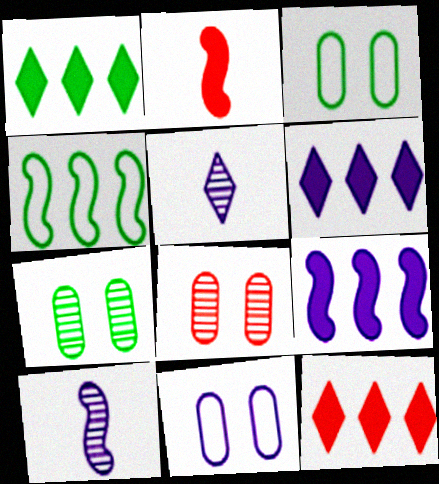[[1, 6, 12], 
[3, 10, 12], 
[5, 9, 11], 
[6, 10, 11]]